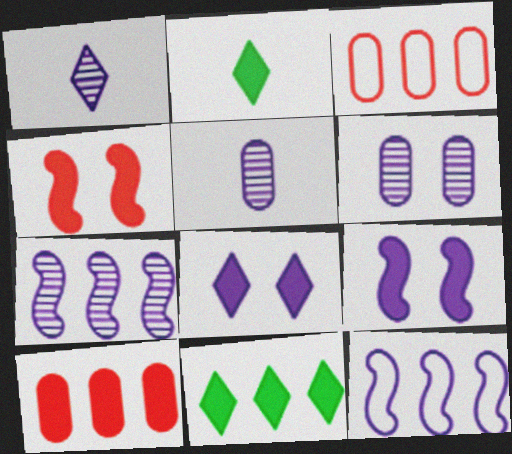[[1, 6, 7], 
[2, 9, 10], 
[3, 7, 11], 
[5, 8, 12]]